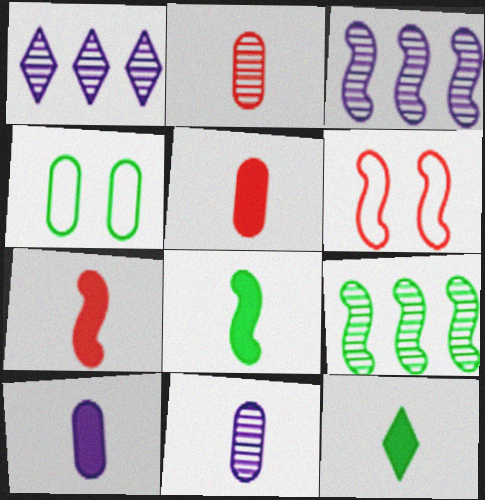[[1, 4, 7], 
[3, 6, 8], 
[4, 9, 12], 
[7, 10, 12]]